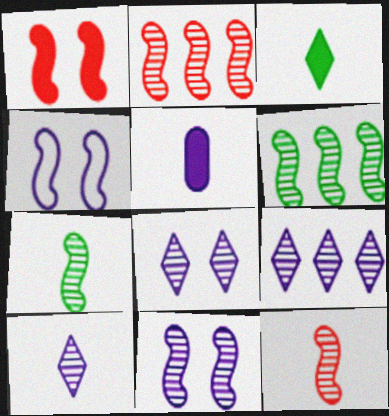[[2, 7, 11], 
[4, 5, 9], 
[6, 11, 12], 
[8, 9, 10]]